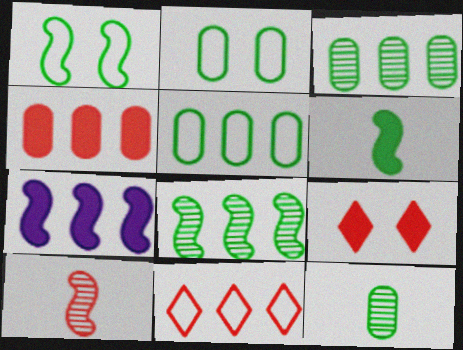[[1, 6, 8], 
[1, 7, 10], 
[3, 7, 11]]